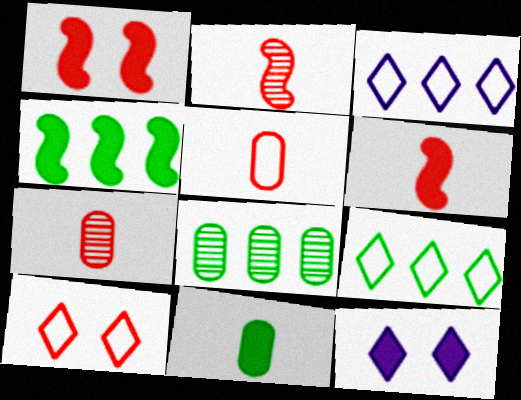[[4, 8, 9]]